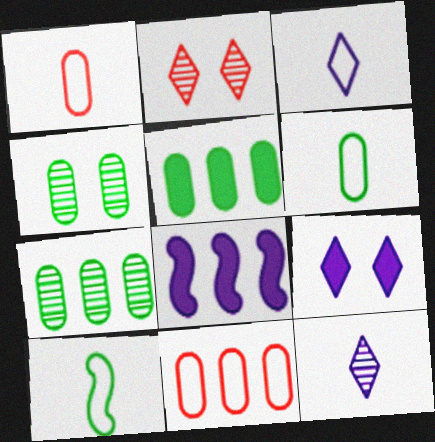[[1, 3, 10], 
[2, 6, 8], 
[4, 5, 6]]